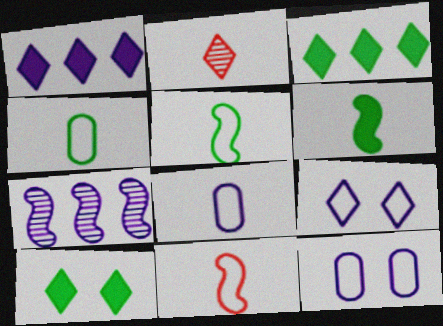[[2, 3, 9], 
[2, 6, 8]]